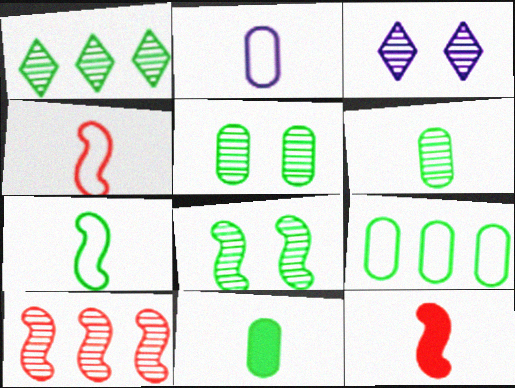[[1, 6, 8], 
[3, 6, 10], 
[3, 9, 12], 
[5, 9, 11]]